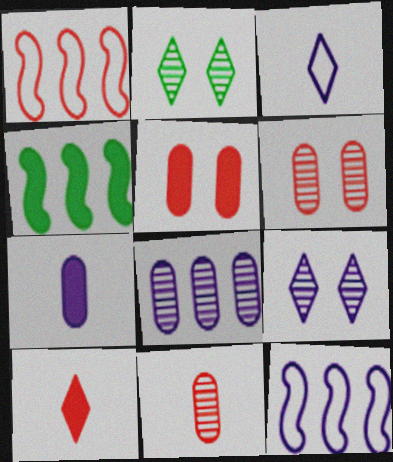[[1, 2, 7], 
[1, 6, 10], 
[3, 4, 6], 
[7, 9, 12]]